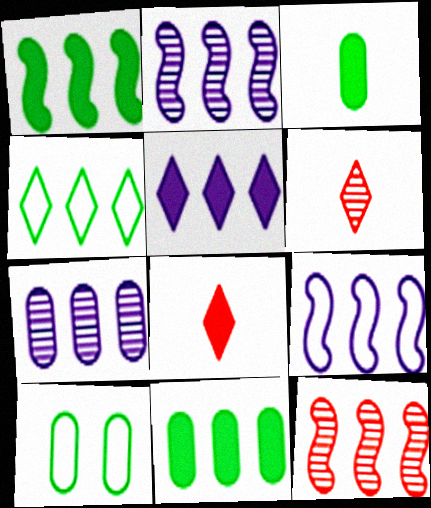[[1, 9, 12], 
[2, 8, 10], 
[5, 7, 9]]